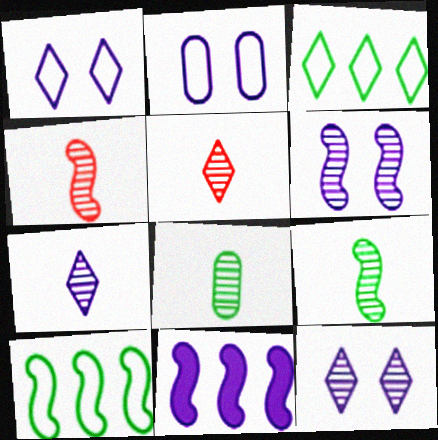[[2, 7, 11], 
[4, 7, 8]]